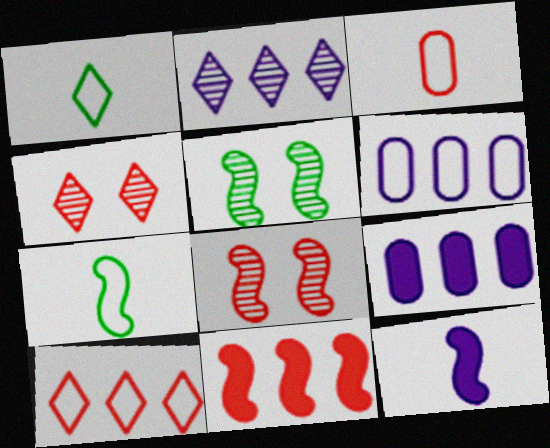[[1, 8, 9], 
[3, 4, 11], 
[4, 7, 9]]